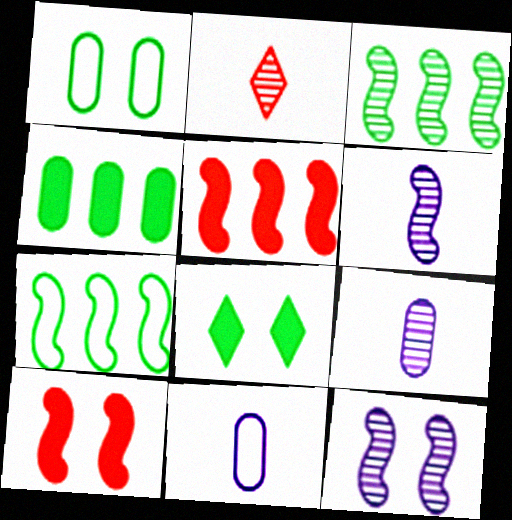[[6, 7, 10]]